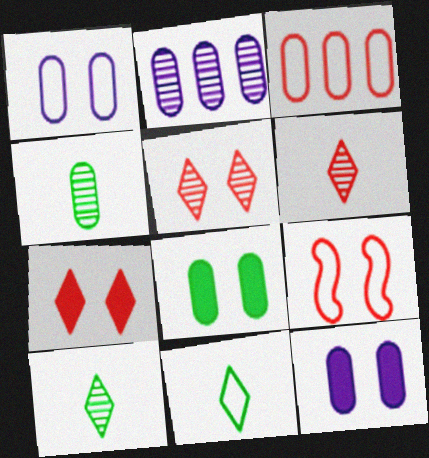[[3, 4, 12]]